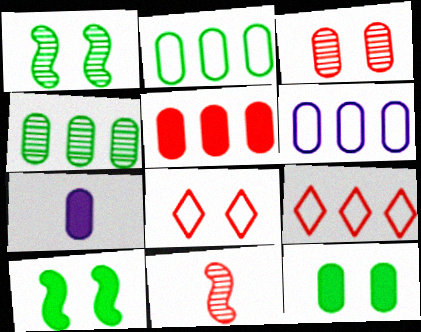[[1, 7, 9], 
[2, 3, 7], 
[4, 5, 6], 
[5, 7, 12], 
[5, 8, 11]]